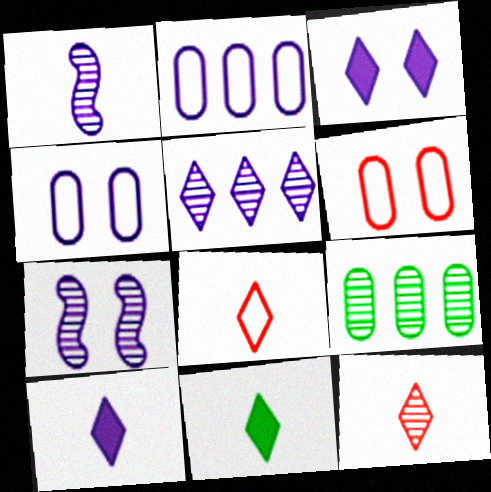[[1, 2, 3], 
[2, 7, 10], 
[3, 4, 7], 
[7, 9, 12]]